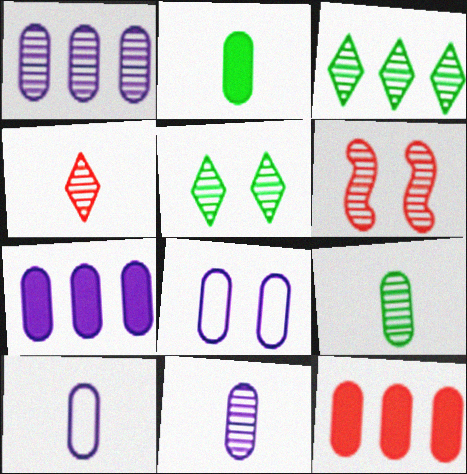[[3, 6, 11], 
[7, 8, 11], 
[8, 9, 12]]